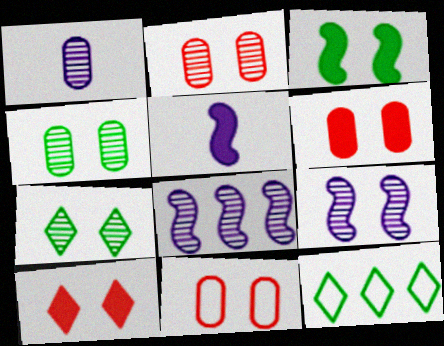[[2, 5, 12], 
[2, 6, 11], 
[2, 7, 9]]